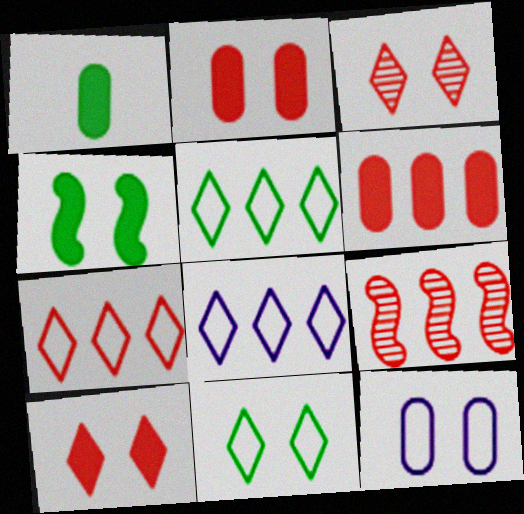[[3, 4, 12], 
[5, 7, 8], 
[6, 7, 9]]